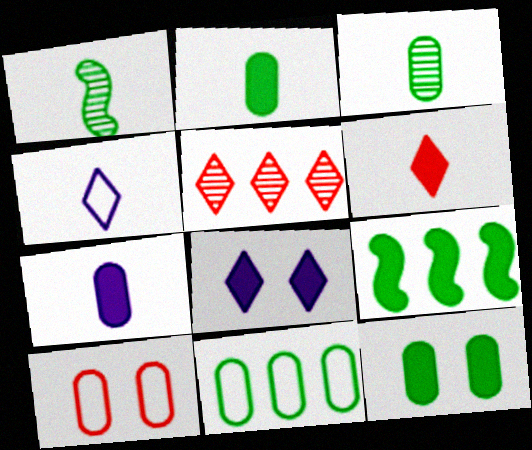[[3, 11, 12]]